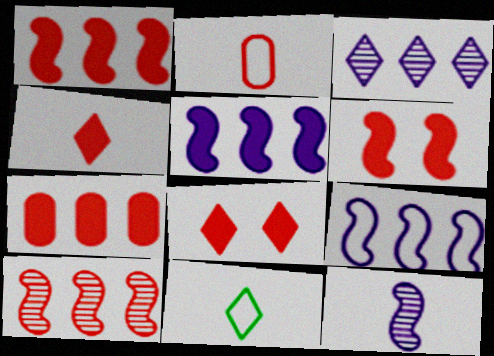[[2, 8, 10], 
[3, 8, 11], 
[4, 6, 7]]